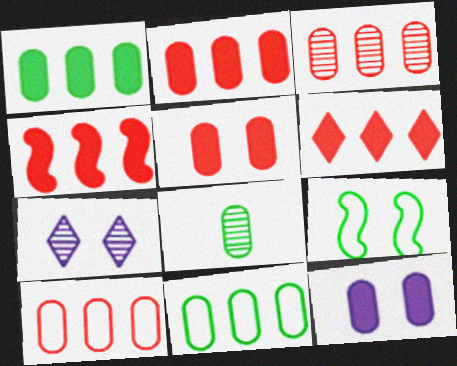[[2, 3, 10], 
[2, 4, 6], 
[5, 7, 9], 
[8, 10, 12]]